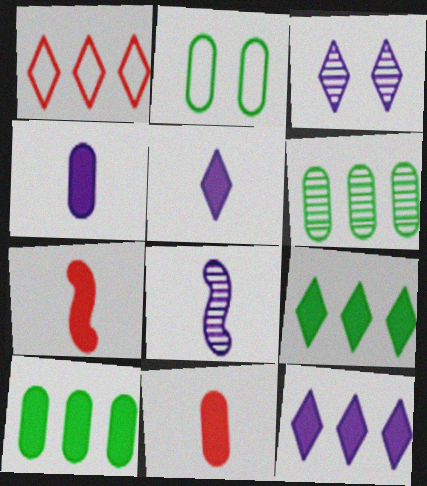[]